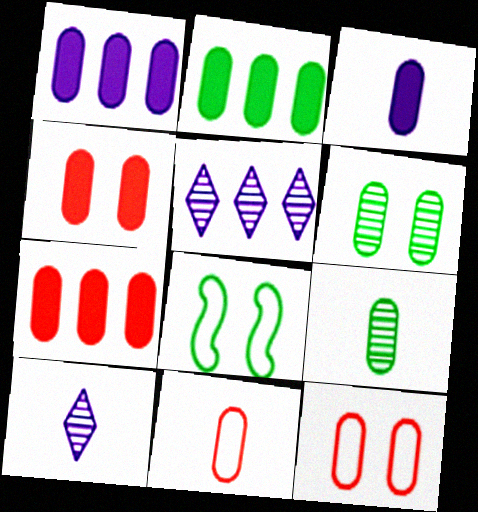[[1, 2, 7], 
[1, 6, 11], 
[1, 9, 12], 
[2, 3, 4], 
[3, 9, 11], 
[7, 8, 10]]